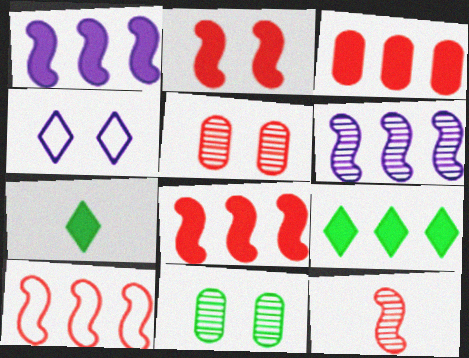[[1, 3, 9], 
[2, 4, 11], 
[2, 10, 12]]